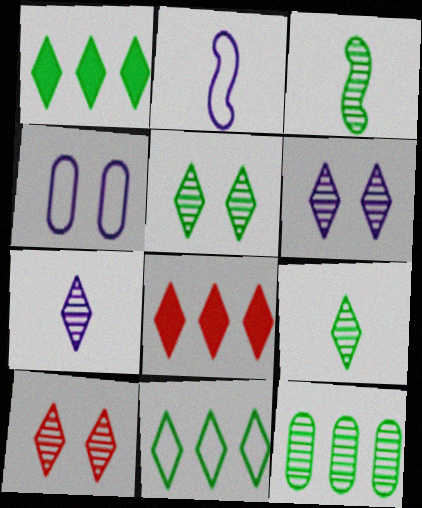[[3, 4, 8], 
[3, 5, 12], 
[5, 6, 10]]